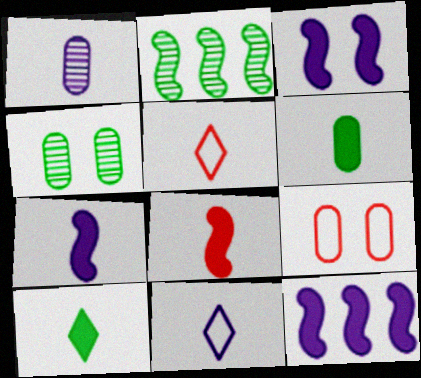[[1, 7, 11], 
[3, 7, 12], 
[4, 5, 12]]